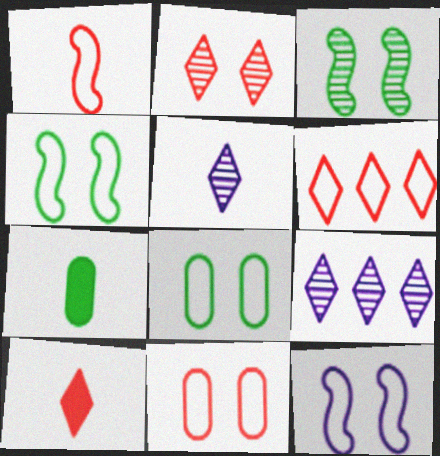[[1, 5, 7], 
[1, 6, 11], 
[2, 6, 10]]